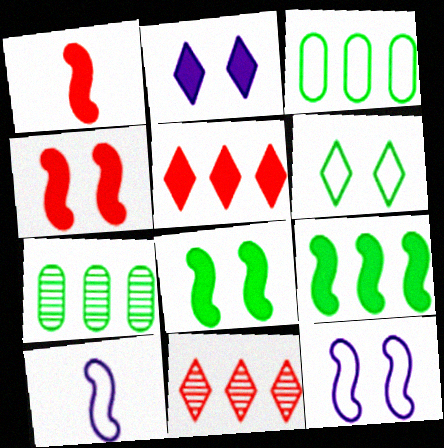[]